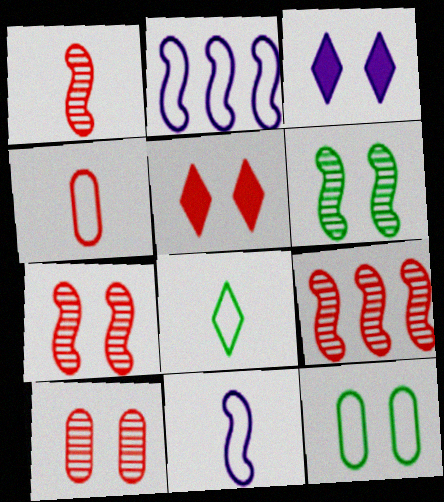[[1, 7, 9], 
[3, 7, 12], 
[4, 5, 9], 
[4, 8, 11]]